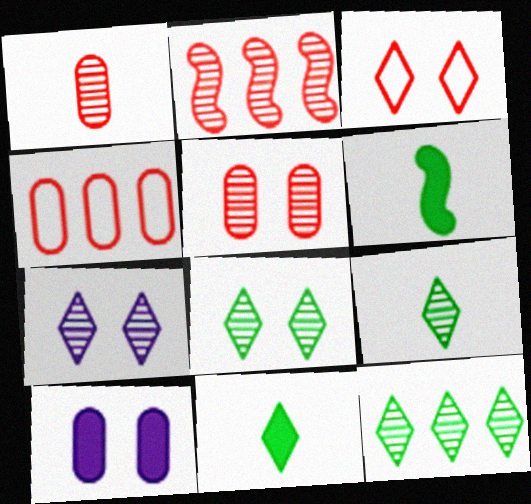[[4, 6, 7], 
[8, 9, 12]]